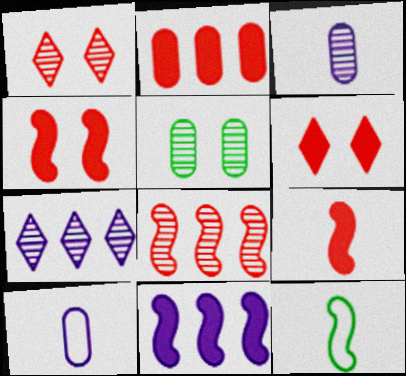[[2, 5, 10], 
[2, 6, 9]]